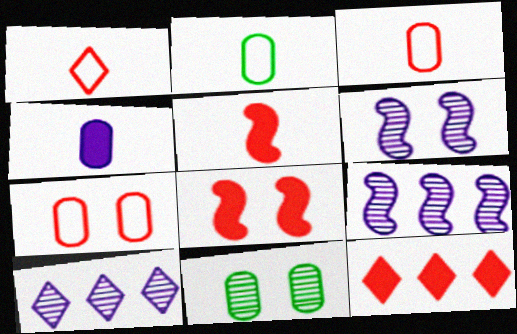[[2, 6, 12], 
[2, 8, 10]]